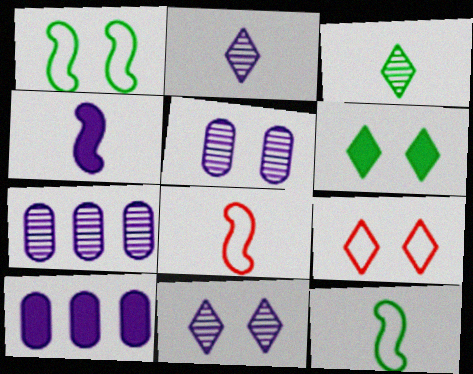[[6, 7, 8], 
[6, 9, 11]]